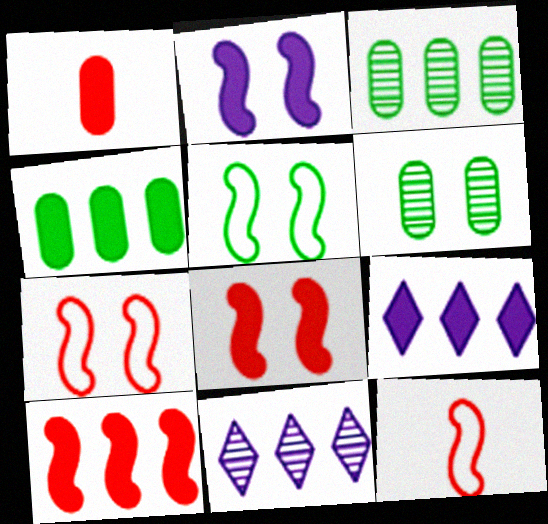[[1, 5, 11], 
[4, 9, 10], 
[6, 9, 12]]